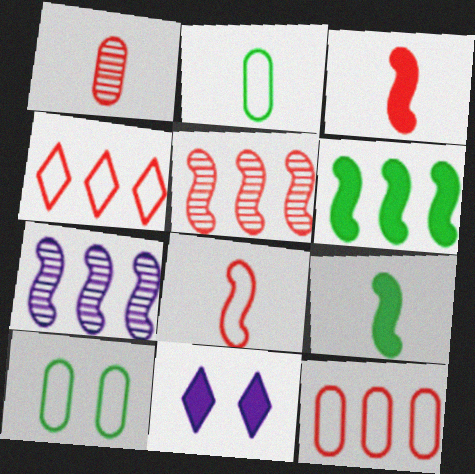[[2, 5, 11]]